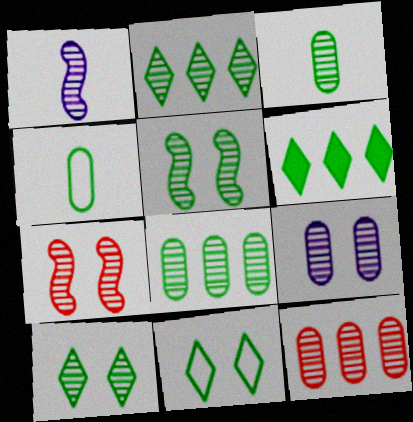[[1, 10, 12], 
[2, 3, 5], 
[3, 9, 12], 
[4, 5, 6], 
[7, 9, 10]]